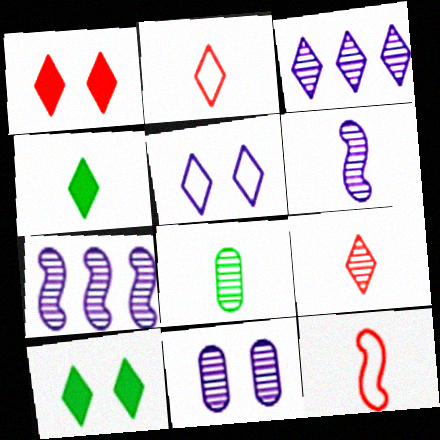[[2, 3, 10], 
[3, 6, 11], 
[6, 8, 9]]